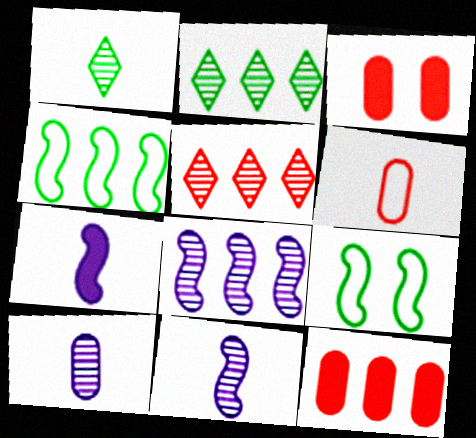[[1, 6, 7]]